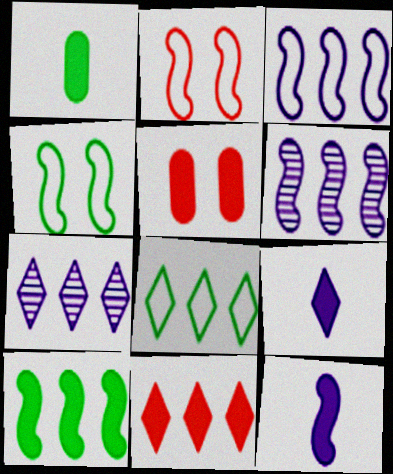[[1, 2, 7], 
[5, 9, 10], 
[7, 8, 11]]